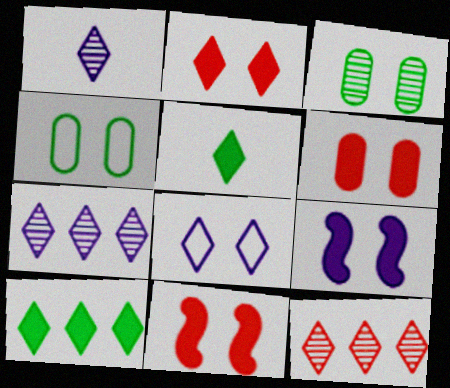[[2, 6, 11], 
[3, 8, 11], 
[5, 8, 12]]